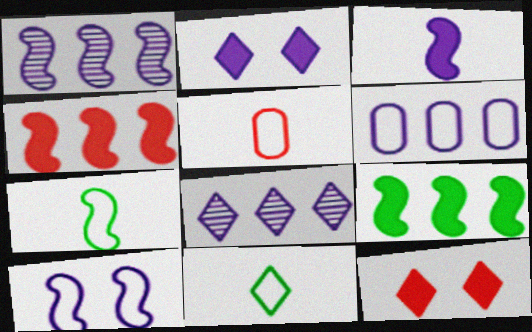[[1, 3, 10], 
[8, 11, 12]]